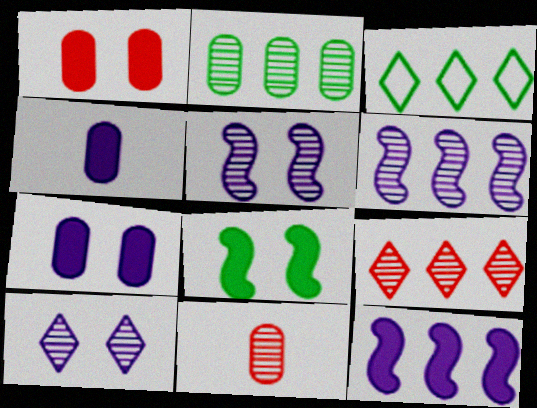[[2, 6, 9]]